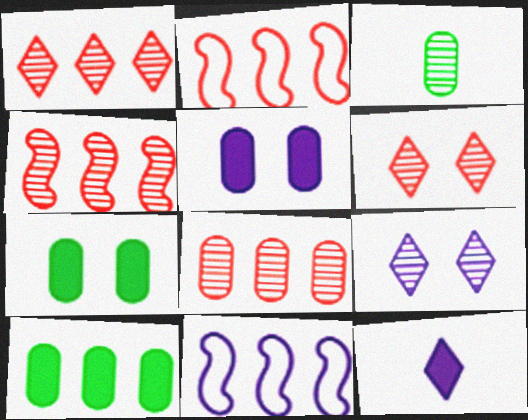[[1, 4, 8], 
[1, 10, 11], 
[3, 4, 9]]